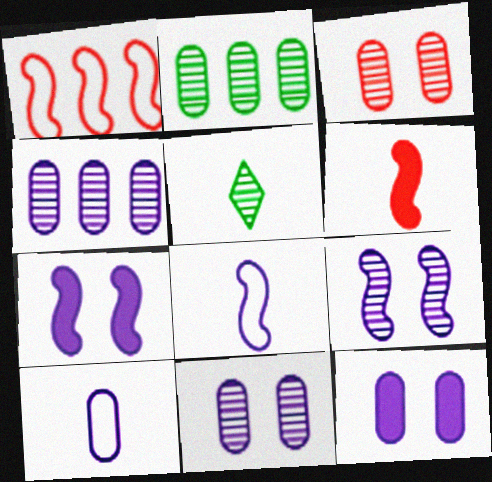[[1, 5, 12], 
[4, 10, 12], 
[5, 6, 10]]